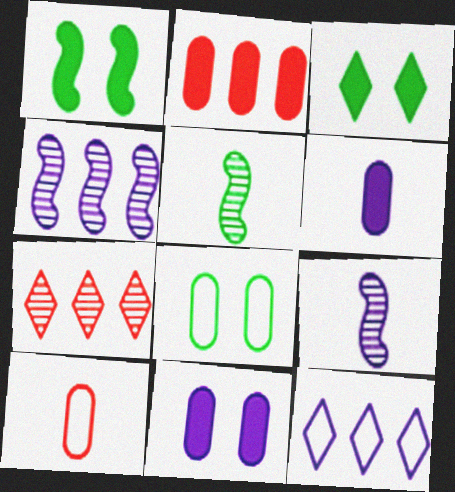[[3, 4, 10], 
[9, 11, 12]]